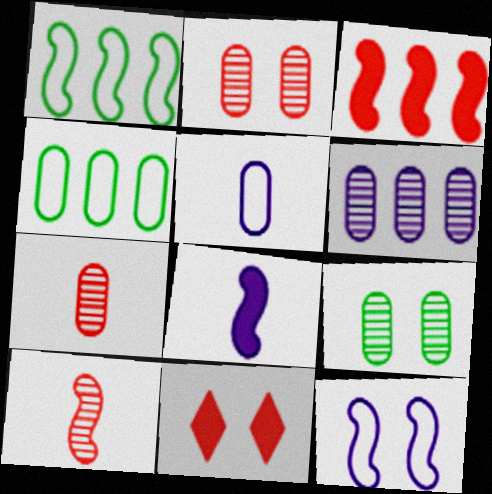[[6, 7, 9], 
[9, 11, 12]]